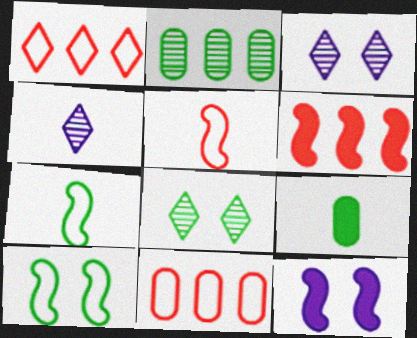[[4, 5, 9]]